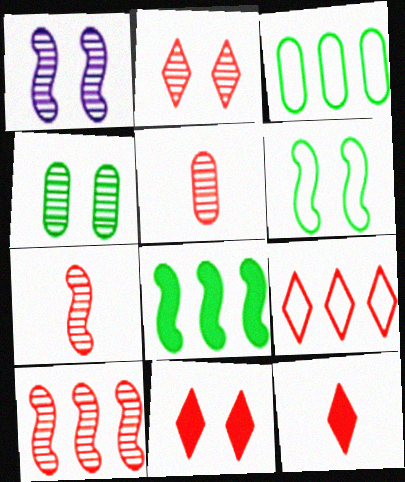[[1, 2, 4], 
[1, 3, 12], 
[2, 5, 10], 
[2, 9, 12]]